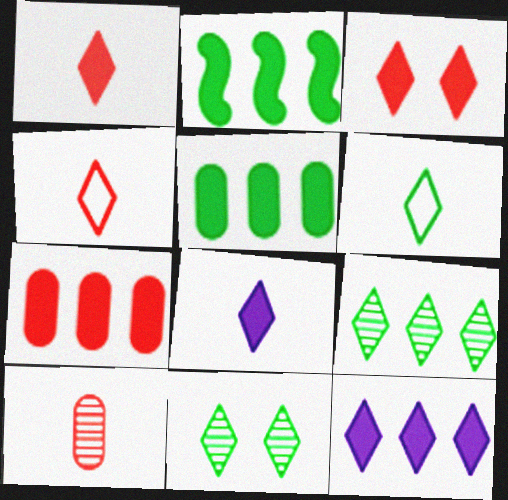[[2, 7, 12], 
[4, 11, 12]]